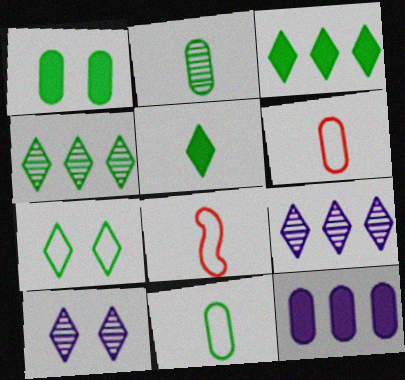[[1, 8, 9], 
[4, 5, 7]]